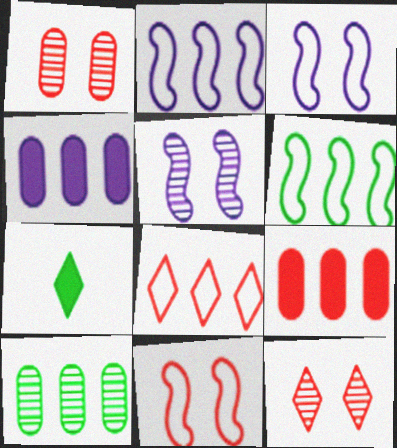[[1, 2, 7]]